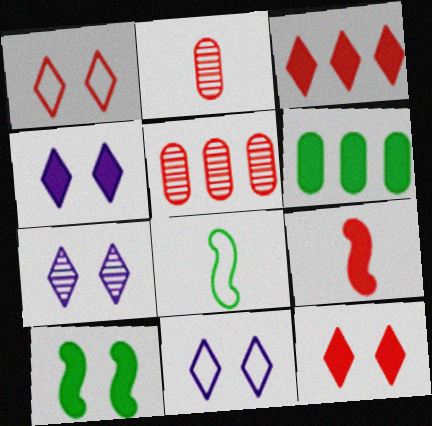[[1, 5, 9], 
[4, 5, 8], 
[4, 6, 9], 
[4, 7, 11]]